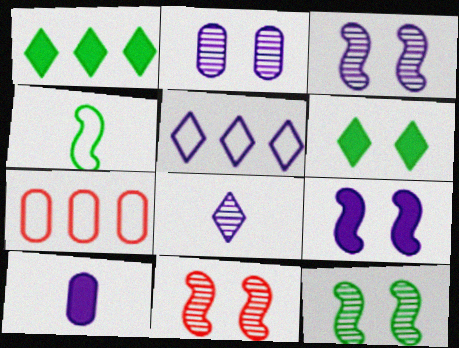[[3, 5, 10], 
[3, 11, 12]]